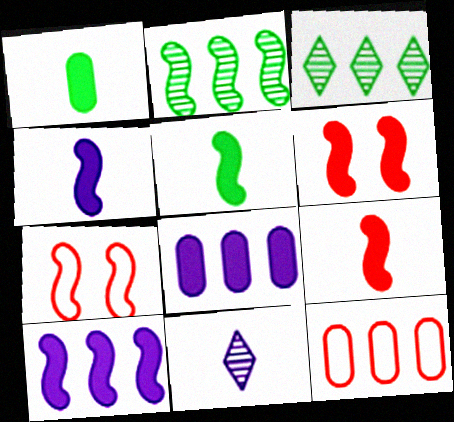[[2, 4, 7], 
[3, 10, 12], 
[4, 5, 9], 
[5, 6, 10]]